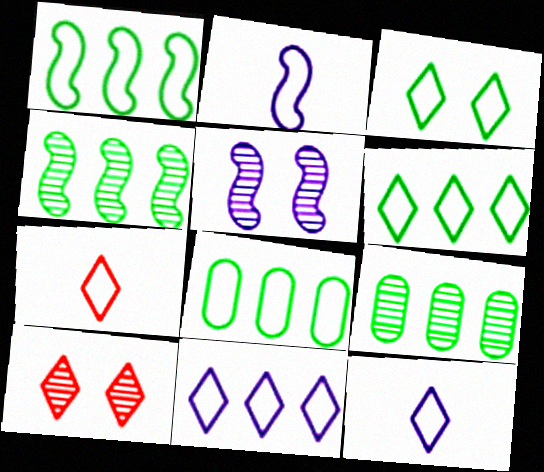[[1, 6, 8], 
[3, 7, 11]]